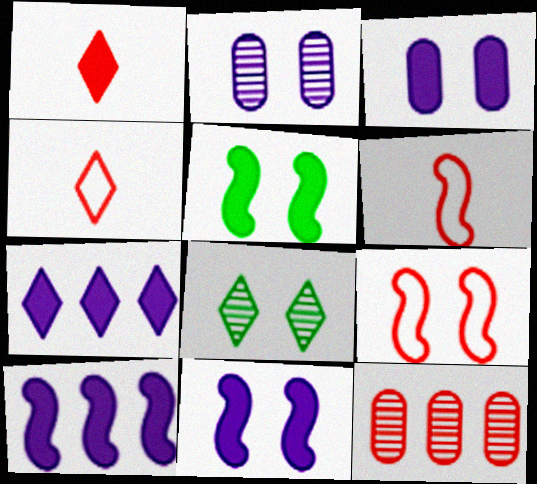[[1, 9, 12], 
[3, 8, 9], 
[4, 7, 8]]